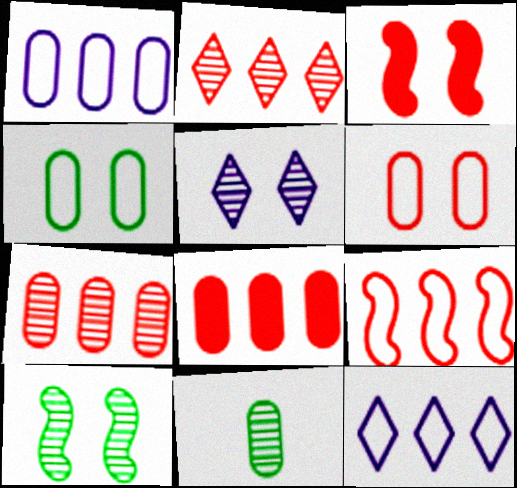[[2, 8, 9], 
[3, 4, 5], 
[3, 11, 12]]